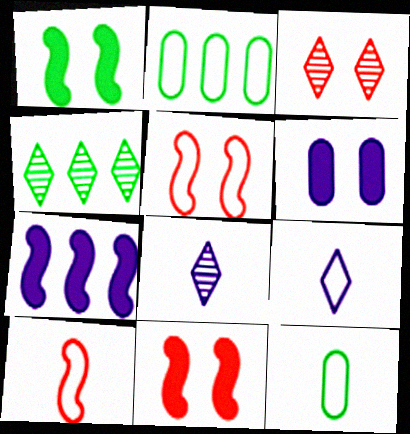[[1, 4, 12], 
[2, 5, 9], 
[2, 8, 11], 
[3, 4, 8], 
[3, 7, 12], 
[4, 6, 10], 
[9, 10, 12]]